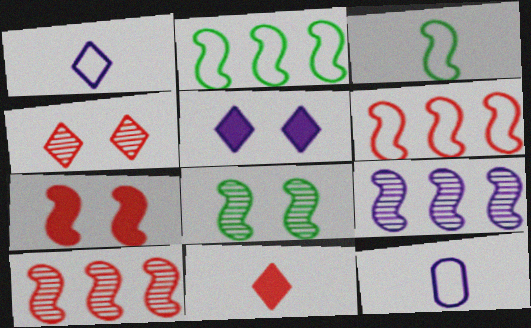[[3, 7, 9], 
[5, 9, 12]]